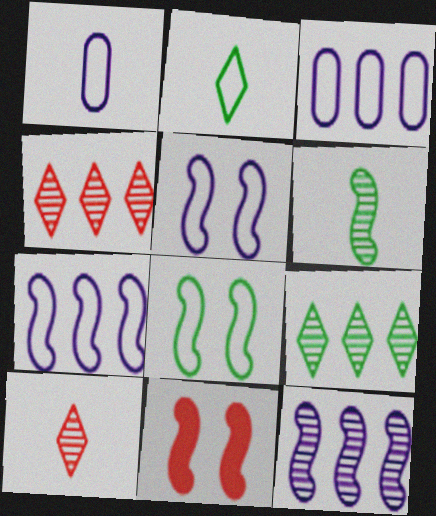[[1, 9, 11], 
[6, 7, 11]]